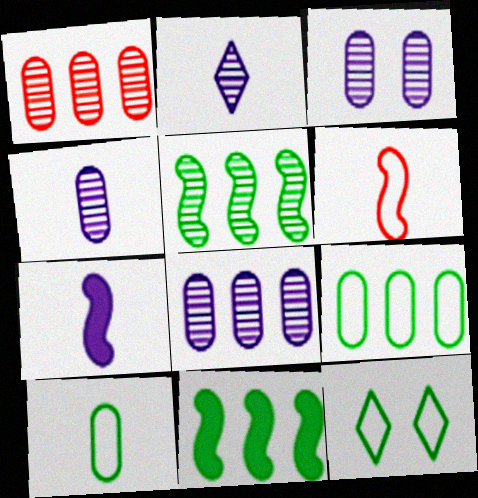[[1, 7, 12], 
[3, 4, 8]]